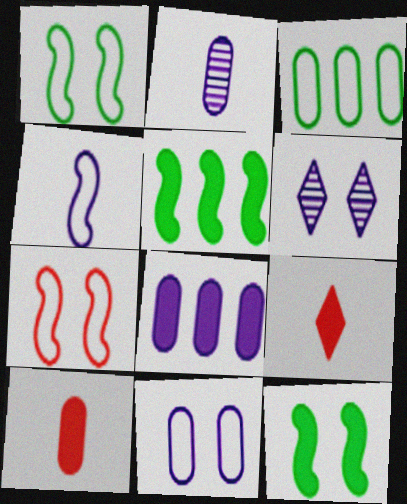[[2, 8, 11], 
[4, 6, 8], 
[8, 9, 12]]